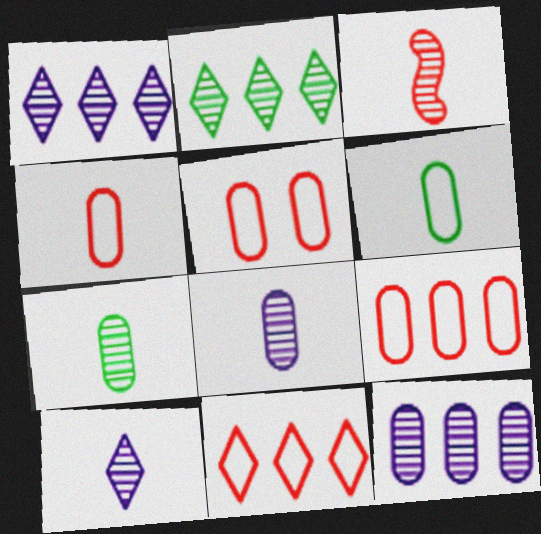[[3, 7, 10], 
[4, 5, 9]]